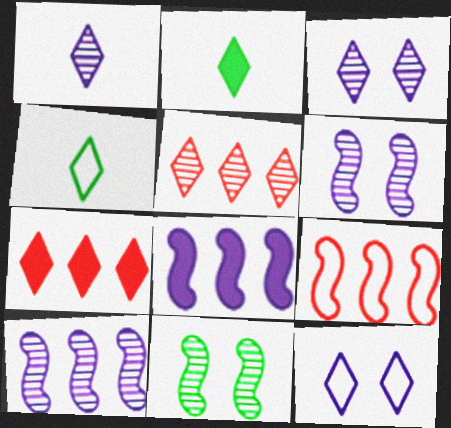[[2, 5, 12], 
[3, 4, 7]]